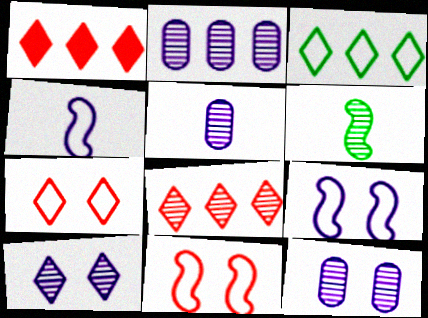[[2, 5, 12], 
[6, 8, 12]]